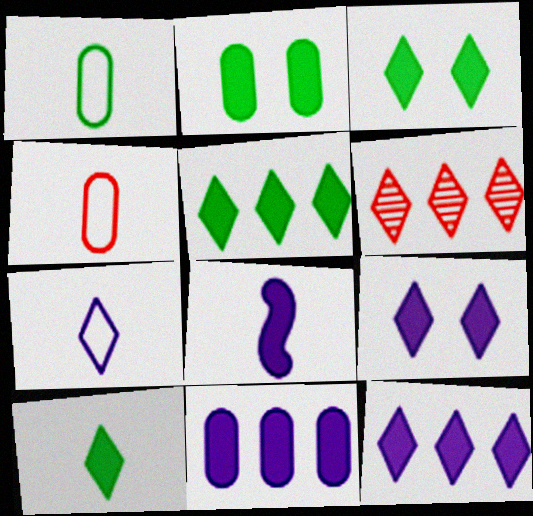[[3, 5, 10], 
[3, 6, 7], 
[8, 9, 11]]